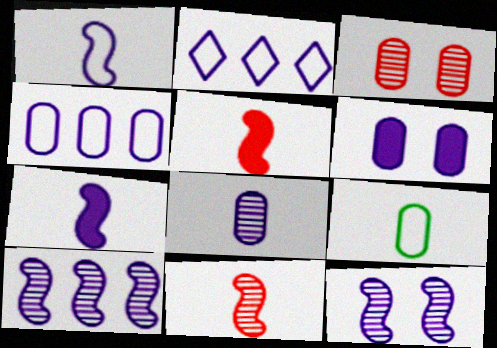[[4, 6, 8]]